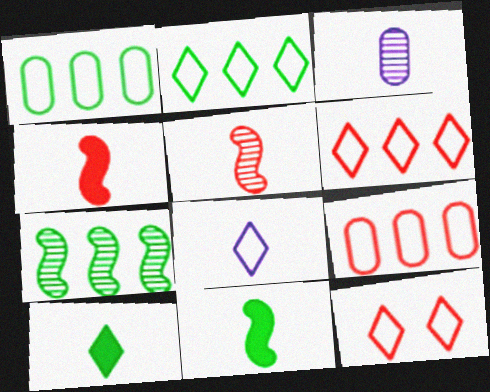[[2, 8, 12]]